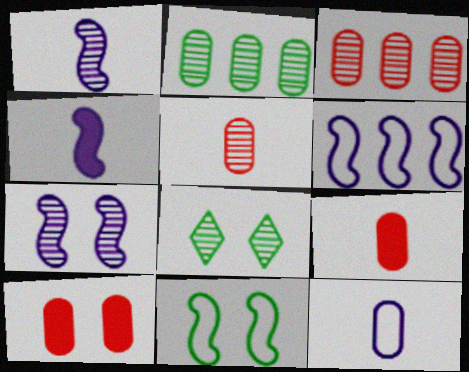[[1, 3, 8], 
[2, 10, 12], 
[4, 6, 7], 
[6, 8, 9]]